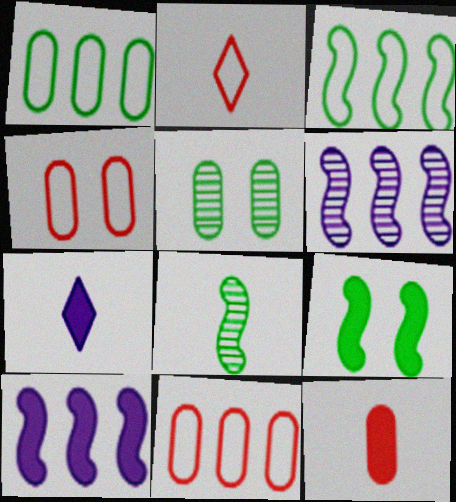[[2, 5, 10], 
[3, 8, 9]]